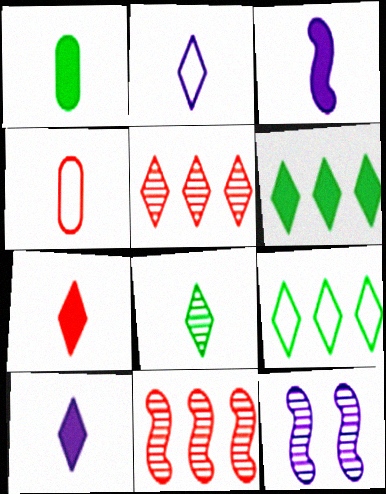[[1, 3, 7], 
[2, 7, 8], 
[3, 4, 8], 
[4, 6, 12]]